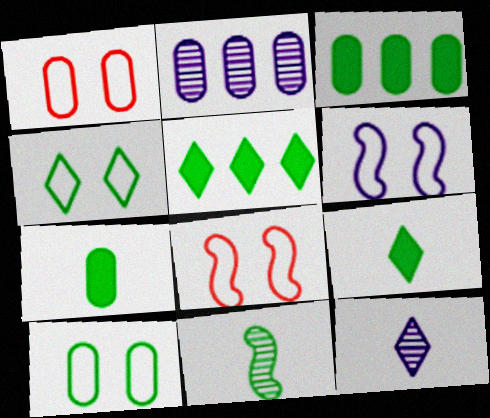[[1, 2, 7], 
[1, 4, 6], 
[2, 8, 9], 
[3, 4, 11], 
[3, 8, 12], 
[5, 10, 11]]